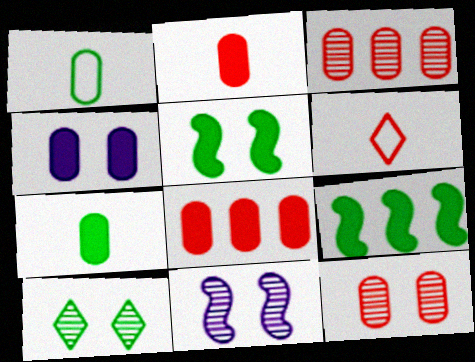[[1, 3, 4], 
[1, 9, 10], 
[4, 7, 8], 
[10, 11, 12]]